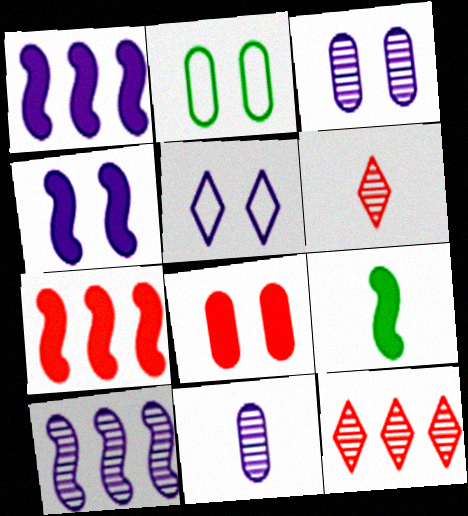[[1, 2, 6], 
[1, 5, 11], 
[2, 3, 8], 
[3, 4, 5], 
[4, 7, 9]]